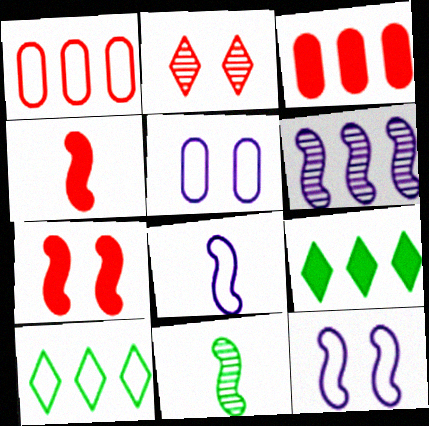[[1, 2, 4], 
[1, 6, 9], 
[3, 6, 10], 
[4, 8, 11]]